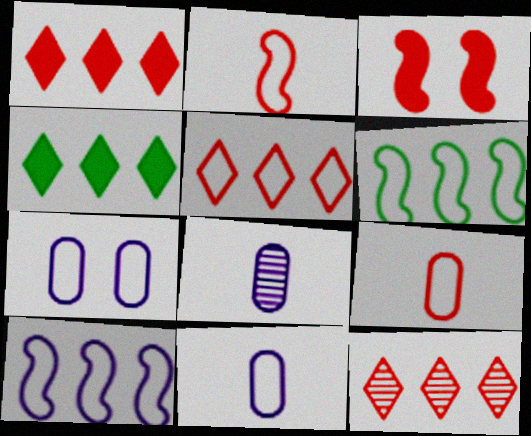[[1, 5, 12], 
[3, 9, 12]]